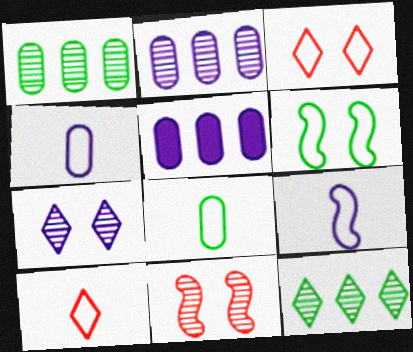[[5, 7, 9], 
[8, 9, 10]]